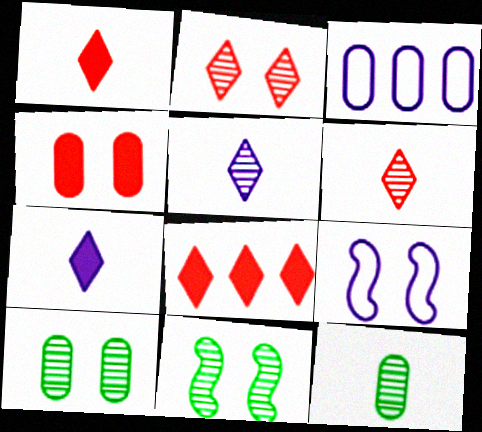[[1, 3, 11], 
[3, 4, 12], 
[8, 9, 12]]